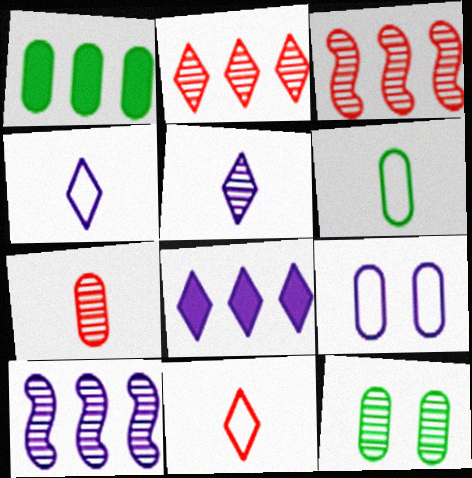[[1, 6, 12], 
[1, 7, 9], 
[3, 5, 12]]